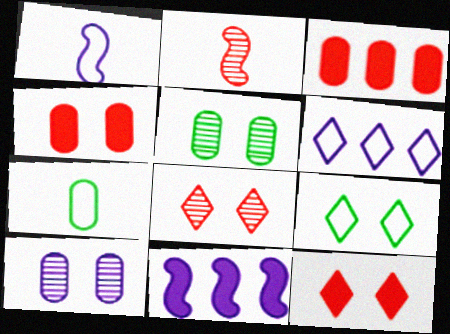[[3, 7, 10], 
[7, 8, 11]]